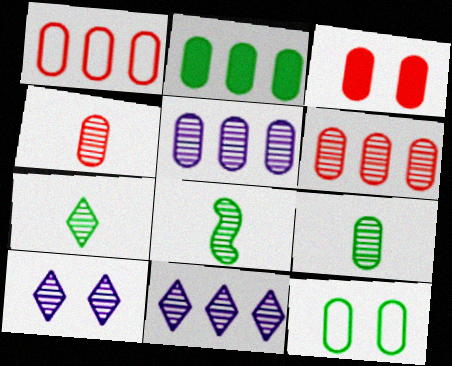[[1, 2, 5], 
[1, 3, 4], 
[2, 9, 12], 
[6, 8, 10], 
[7, 8, 9]]